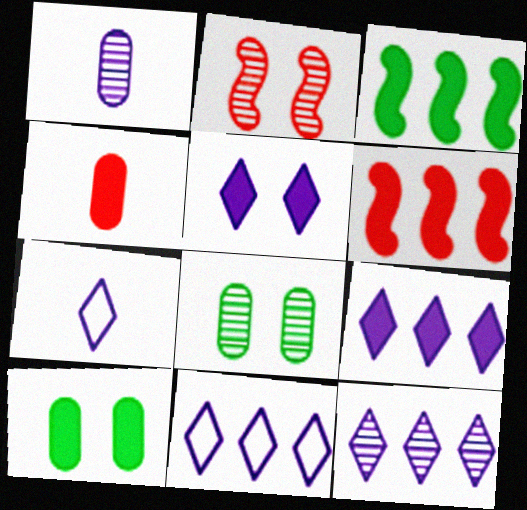[[3, 4, 5], 
[5, 7, 12], 
[6, 7, 8], 
[9, 11, 12]]